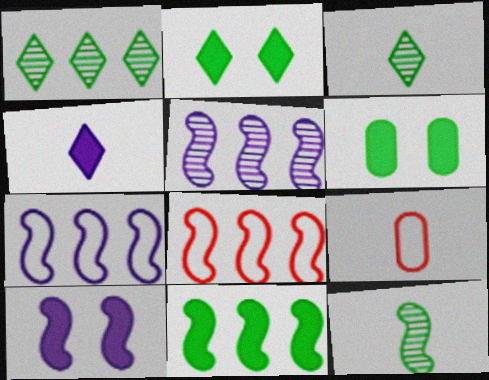[[1, 9, 10], 
[2, 5, 9], 
[4, 9, 12], 
[5, 8, 11], 
[8, 10, 12]]